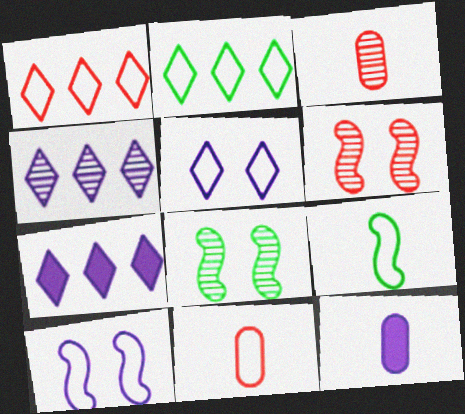[[1, 8, 12], 
[2, 6, 12], 
[2, 10, 11], 
[3, 4, 8], 
[4, 10, 12], 
[7, 8, 11]]